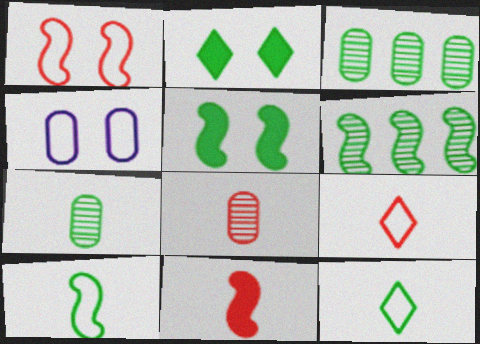[[2, 3, 10], 
[3, 5, 12], 
[5, 6, 10], 
[8, 9, 11]]